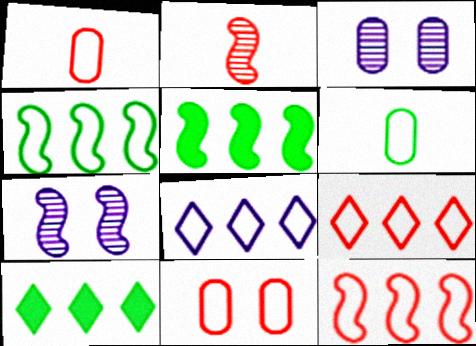[[1, 7, 10]]